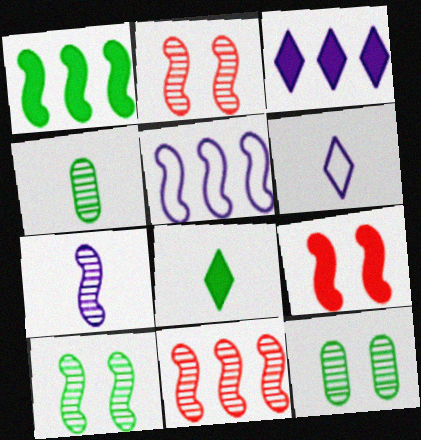[[1, 5, 11], 
[7, 10, 11]]